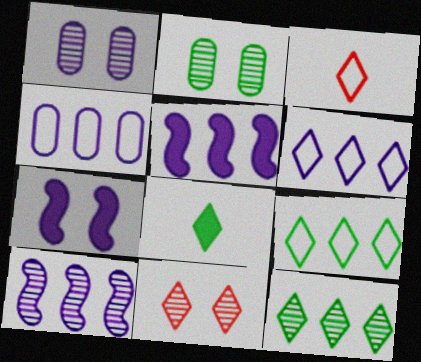[[2, 3, 5], 
[6, 8, 11]]